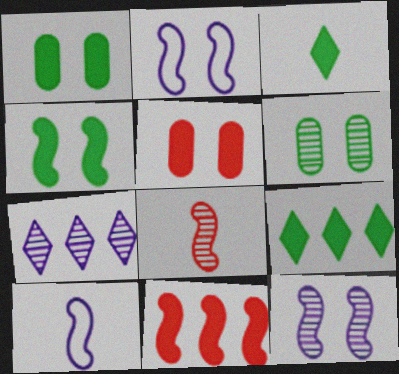[[6, 7, 8]]